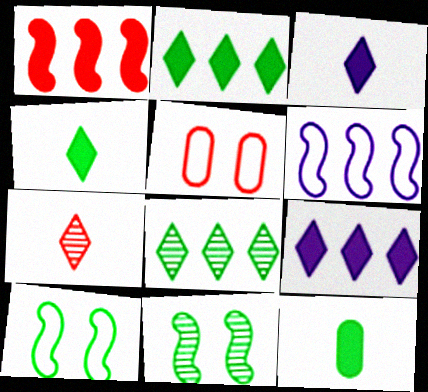[[1, 5, 7], 
[8, 10, 12]]